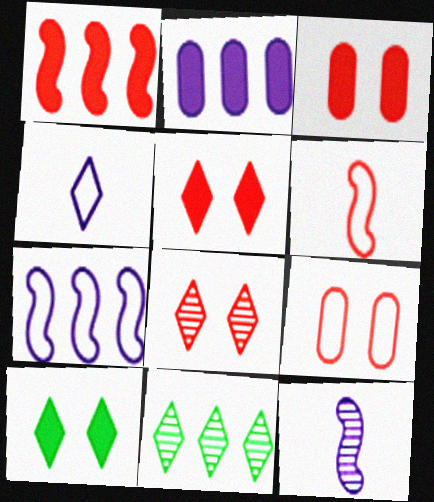[[4, 5, 11]]